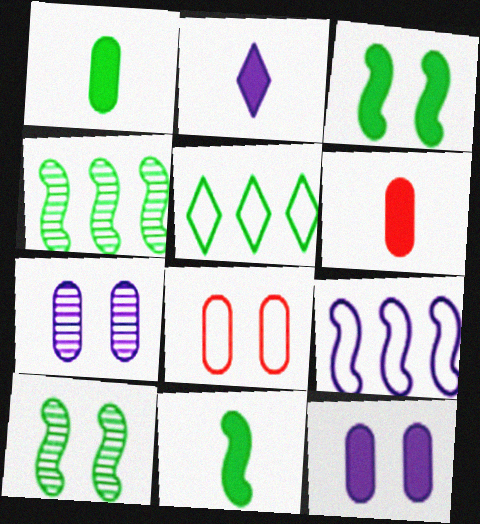[[1, 5, 10], 
[2, 4, 8], 
[2, 6, 11], 
[2, 7, 9]]